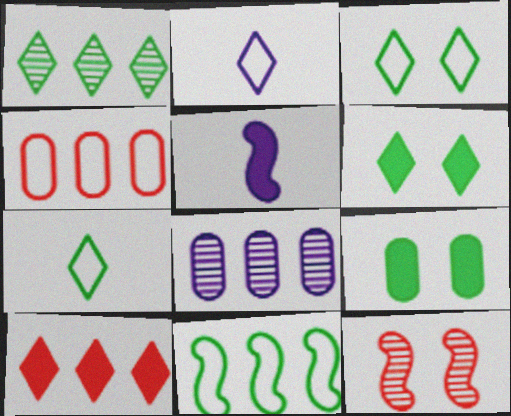[[1, 6, 7], 
[5, 9, 10], 
[5, 11, 12], 
[8, 10, 11]]